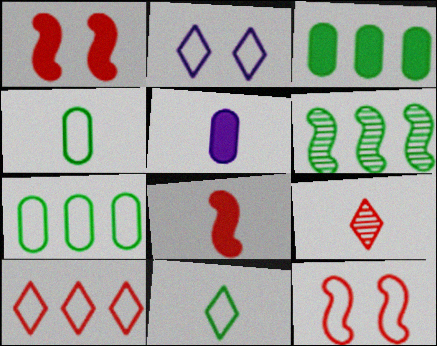[[2, 10, 11]]